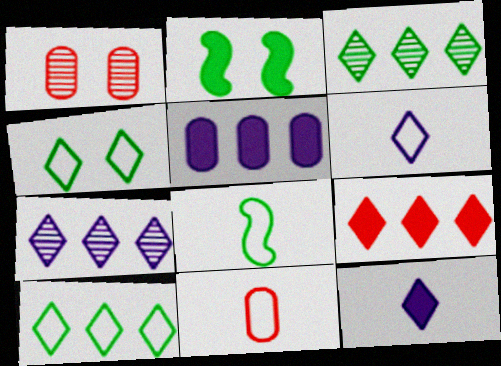[[2, 7, 11], 
[6, 8, 11], 
[7, 9, 10]]